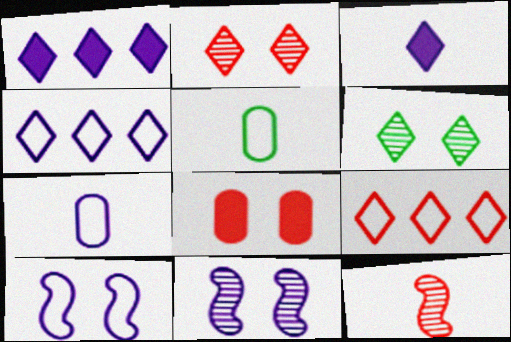[[1, 7, 11], 
[3, 5, 12], 
[3, 6, 9], 
[4, 7, 10], 
[5, 9, 10], 
[6, 8, 10], 
[8, 9, 12]]